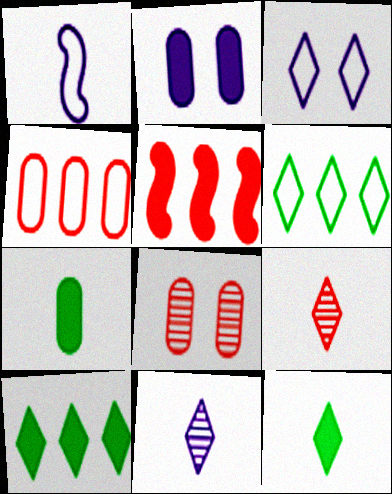[[1, 7, 9], 
[1, 8, 10], 
[2, 5, 12], 
[3, 9, 10]]